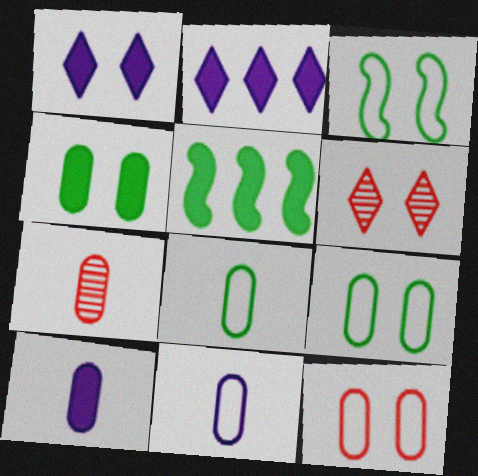[[2, 3, 7], 
[5, 6, 11], 
[7, 8, 10]]